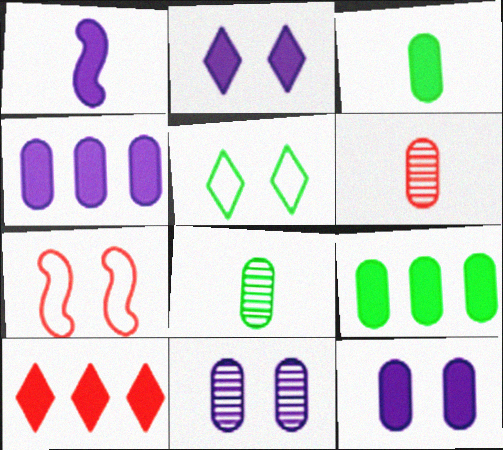[[1, 2, 4], 
[6, 7, 10]]